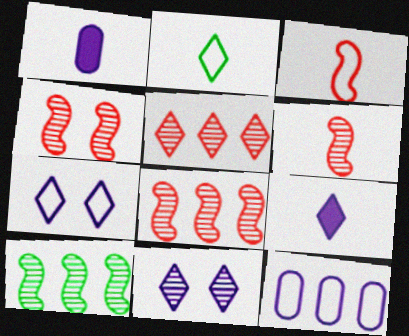[[1, 2, 6], 
[4, 6, 8]]